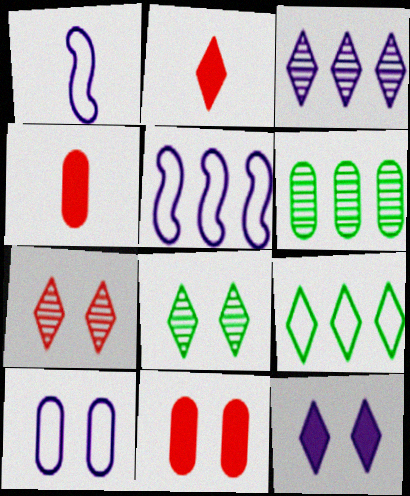[[4, 5, 8], 
[4, 6, 10]]